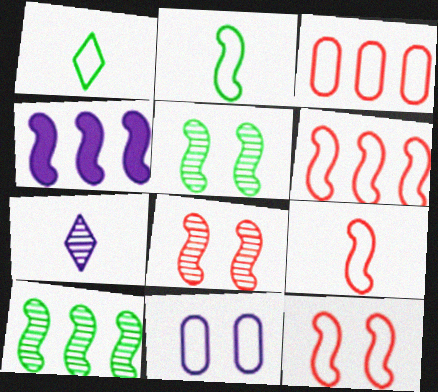[[1, 6, 11], 
[2, 4, 8], 
[4, 5, 9], 
[4, 6, 10], 
[4, 7, 11], 
[6, 9, 12]]